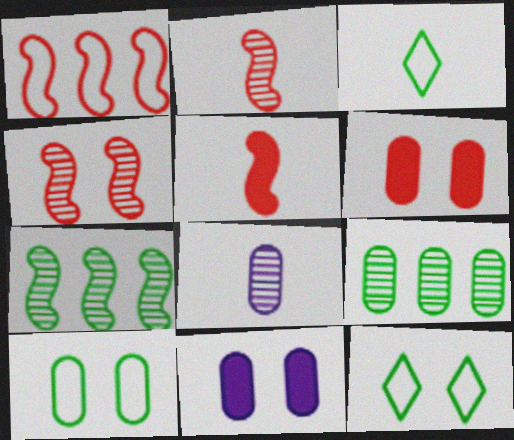[[1, 4, 5], 
[3, 5, 8], 
[4, 11, 12]]